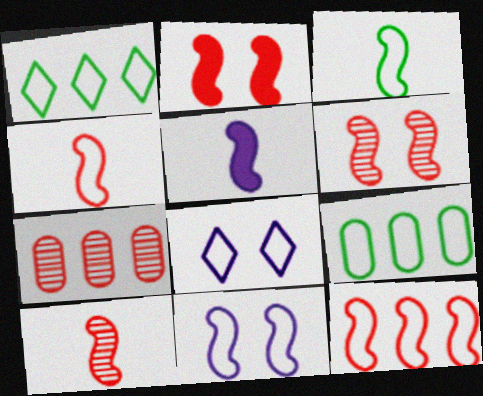[[2, 10, 12], 
[3, 5, 10], 
[3, 11, 12], 
[4, 8, 9]]